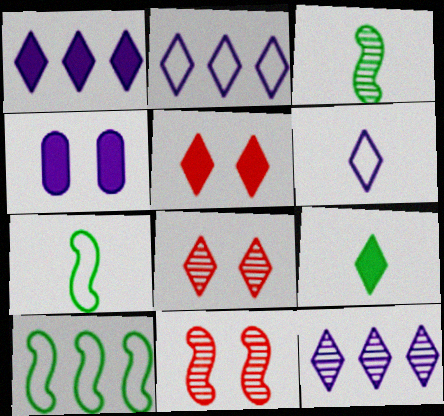[[1, 2, 12], 
[1, 5, 9], 
[2, 8, 9]]